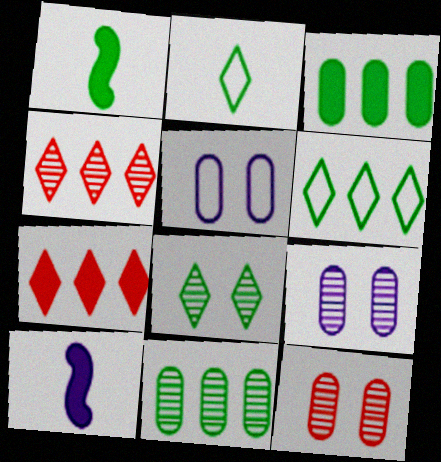[[1, 4, 5], 
[6, 10, 12]]